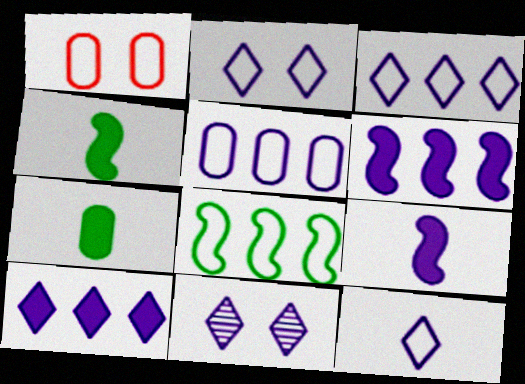[[1, 8, 12], 
[2, 3, 12], 
[5, 9, 11], 
[10, 11, 12]]